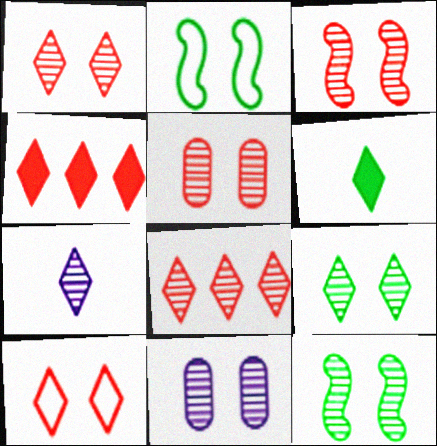[[1, 3, 5], 
[1, 11, 12], 
[3, 9, 11], 
[7, 8, 9]]